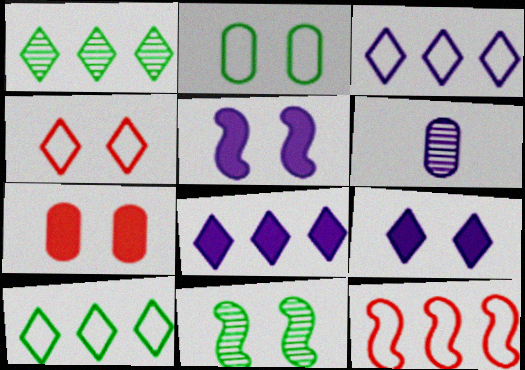[[3, 5, 6]]